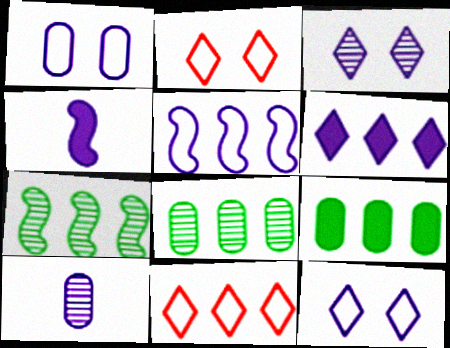[[2, 4, 8]]